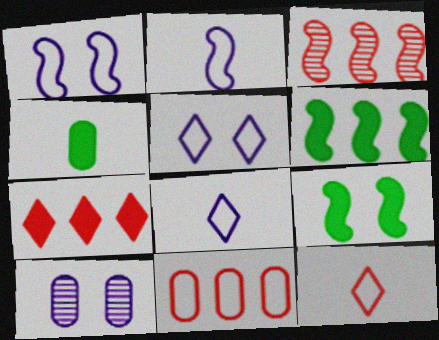[[2, 3, 9], 
[3, 4, 5], 
[3, 7, 11], 
[4, 10, 11], 
[6, 10, 12]]